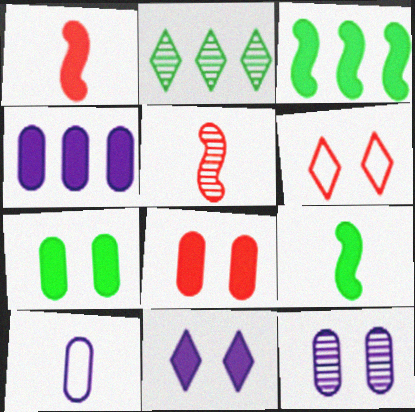[[2, 5, 12], 
[4, 10, 12]]